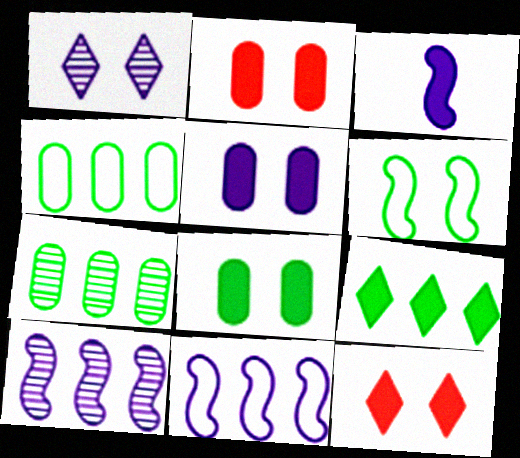[[1, 2, 6], 
[2, 3, 9], 
[2, 5, 8]]